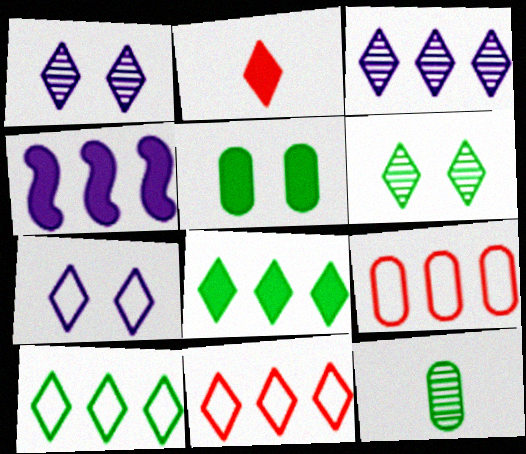[[1, 2, 10], 
[2, 4, 5], 
[3, 8, 11]]